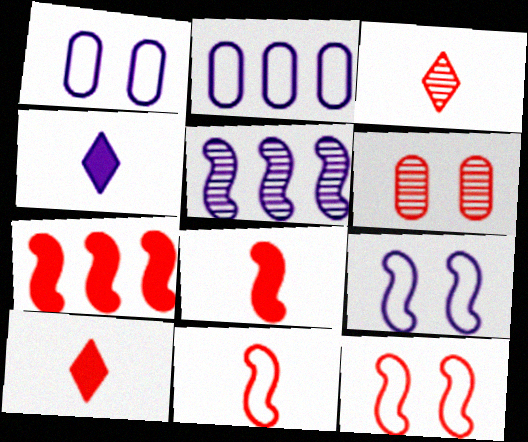[[1, 4, 5]]